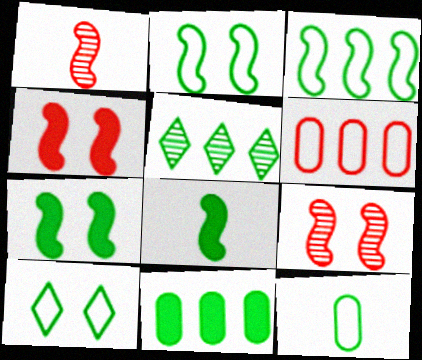[[3, 5, 11], 
[3, 10, 12], 
[5, 7, 12]]